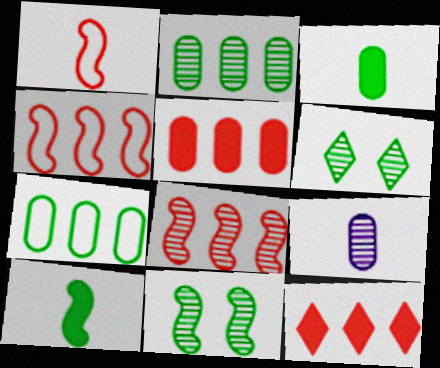[[6, 7, 10], 
[6, 8, 9]]